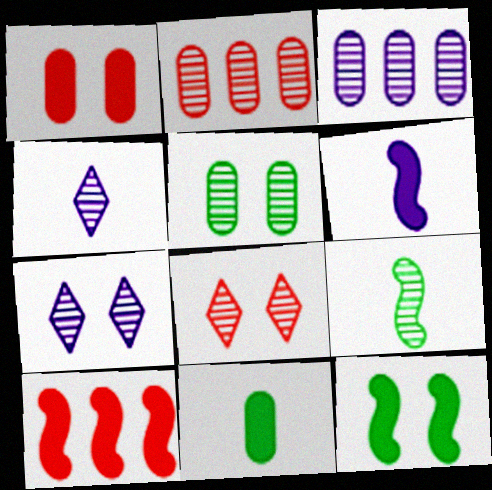[[2, 7, 9], 
[3, 8, 9], 
[6, 10, 12]]